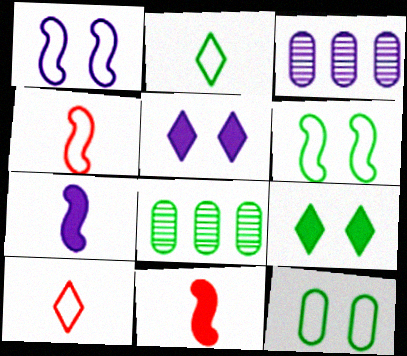[[3, 4, 9], 
[4, 5, 8]]